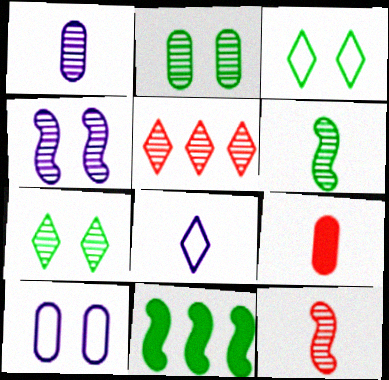[[6, 8, 9]]